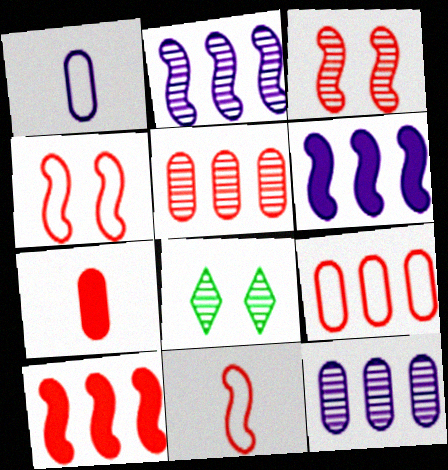[[1, 8, 10], 
[3, 10, 11]]